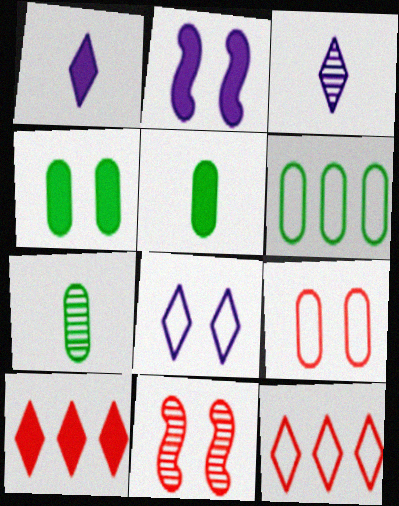[[1, 6, 11], 
[2, 5, 10], 
[2, 7, 12], 
[4, 6, 7], 
[4, 8, 11]]